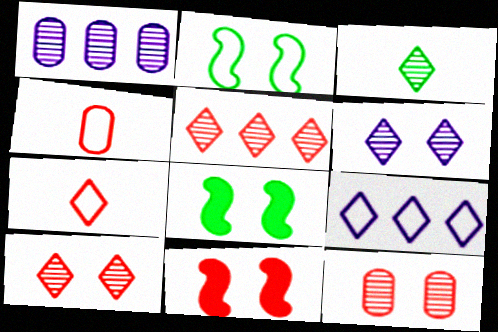[[1, 7, 8], 
[2, 4, 9], 
[3, 5, 6], 
[4, 5, 11]]